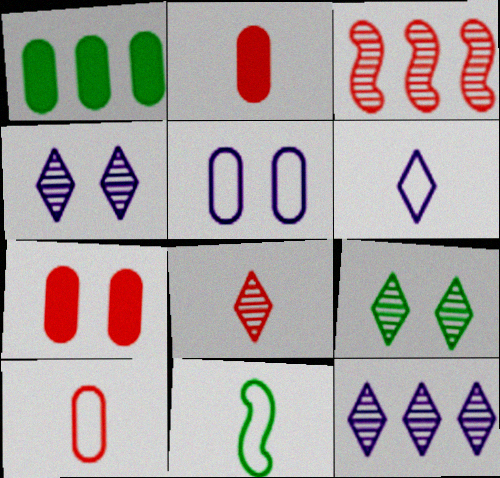[[1, 9, 11], 
[6, 10, 11], 
[7, 11, 12], 
[8, 9, 12]]